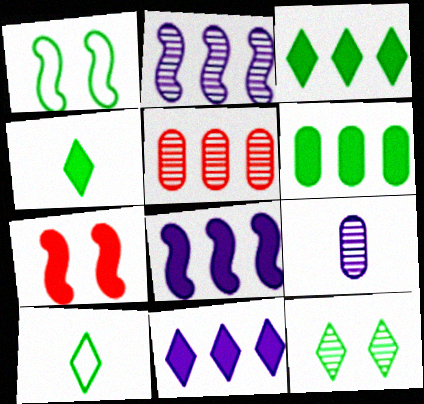[[3, 10, 12]]